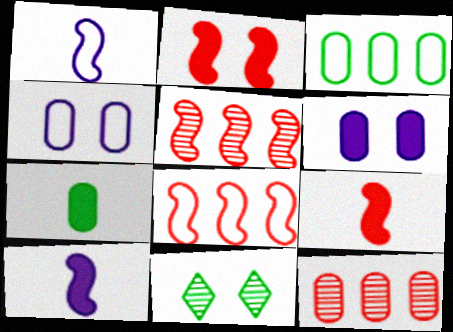[[2, 4, 11], 
[4, 7, 12]]